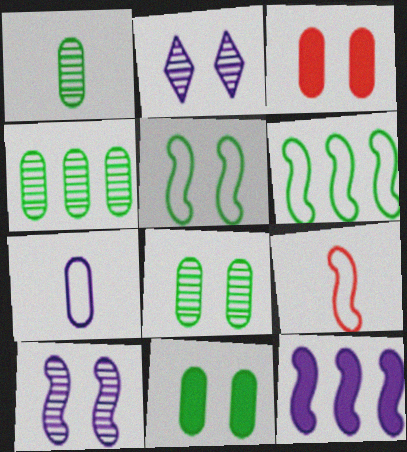[[1, 4, 8], 
[2, 3, 5], 
[2, 7, 12], 
[3, 4, 7]]